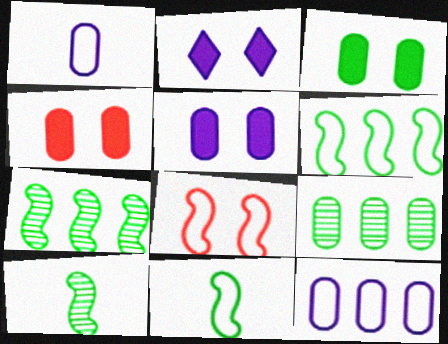[[1, 4, 9], 
[3, 4, 5]]